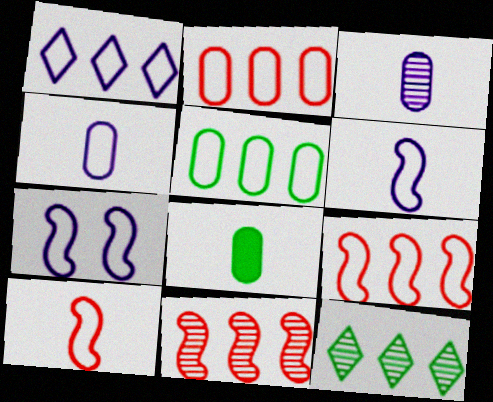[[1, 4, 7], 
[1, 5, 9]]